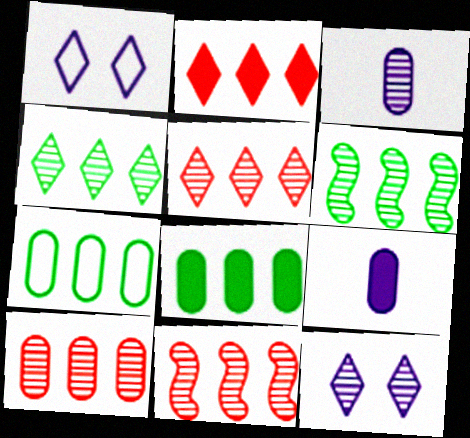[[5, 10, 11]]